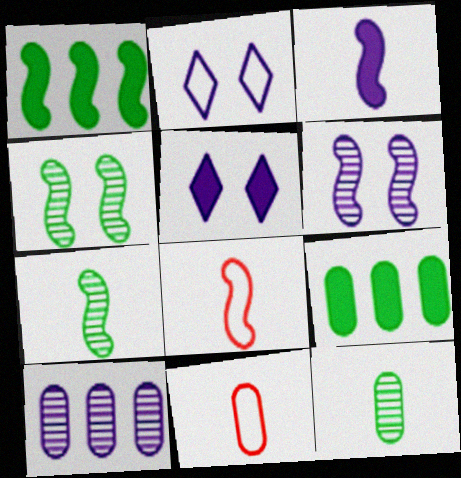[[1, 6, 8], 
[2, 3, 10], 
[3, 7, 8]]